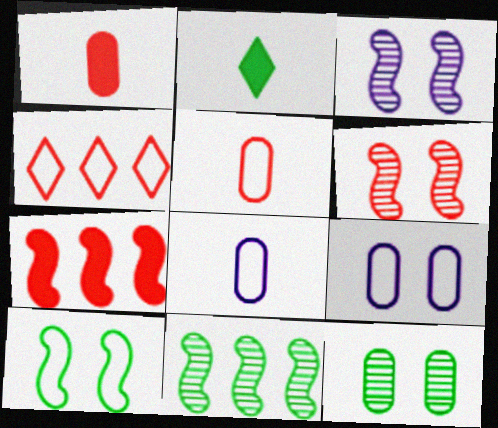[[1, 4, 6], 
[4, 8, 10]]